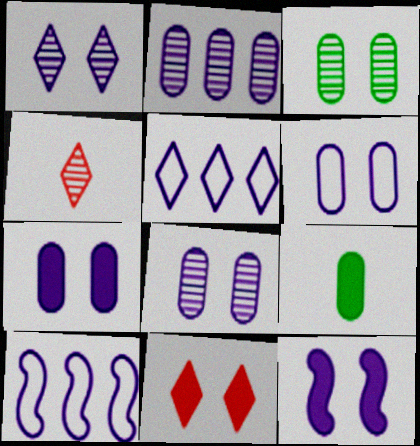[[1, 6, 12], 
[6, 7, 8]]